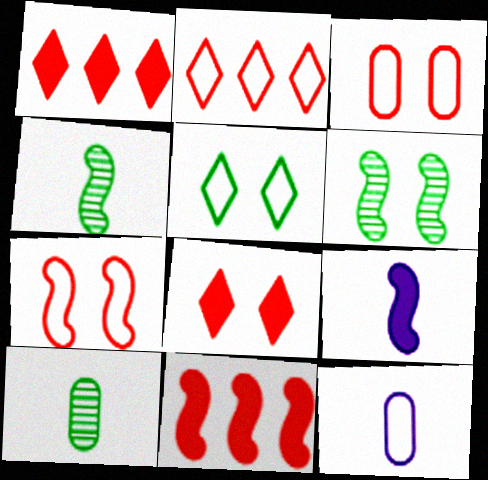[[1, 6, 12]]